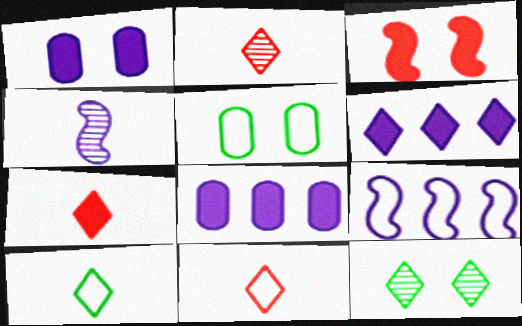[[2, 7, 11], 
[5, 9, 11], 
[6, 11, 12]]